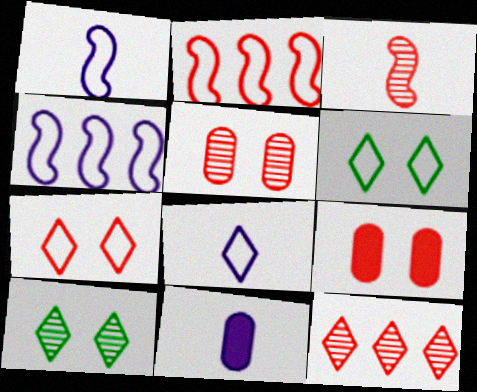[[2, 10, 11], 
[3, 5, 12]]